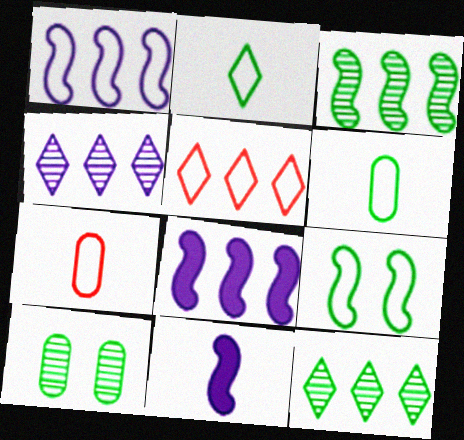[[5, 10, 11]]